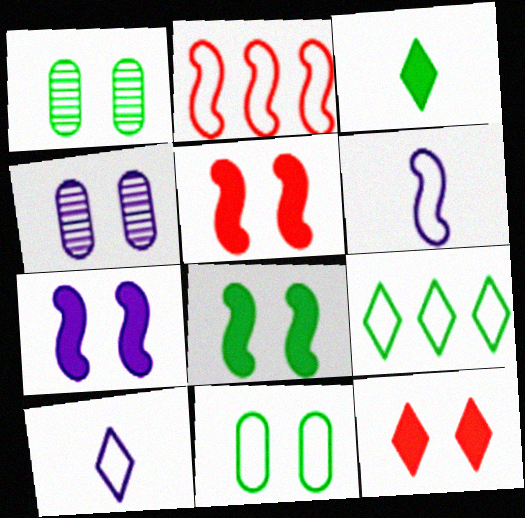[[2, 3, 4], 
[2, 10, 11], 
[5, 7, 8]]